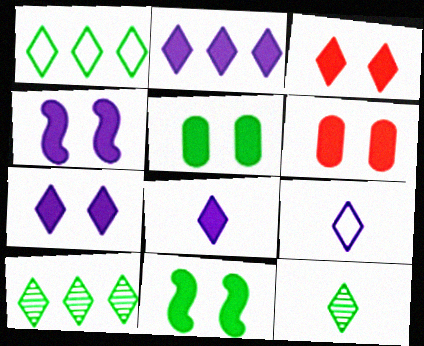[[2, 7, 8], 
[3, 4, 5], 
[3, 9, 10], 
[6, 7, 11]]